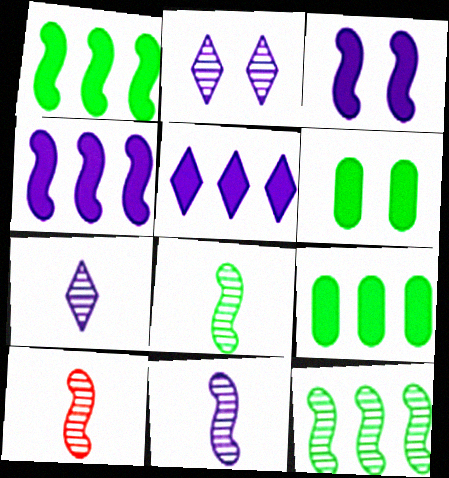[[8, 10, 11]]